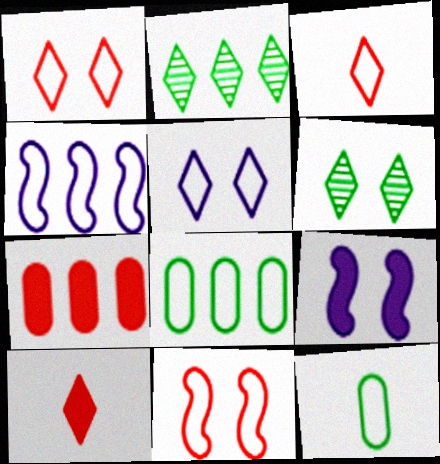[[1, 4, 12], 
[2, 4, 7], 
[2, 5, 10]]